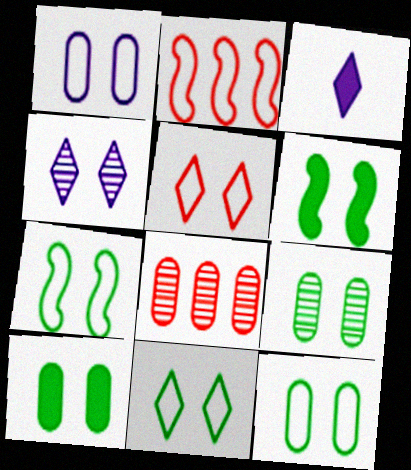[[1, 5, 7], 
[2, 3, 9], 
[3, 7, 8], 
[6, 9, 11], 
[7, 11, 12], 
[9, 10, 12]]